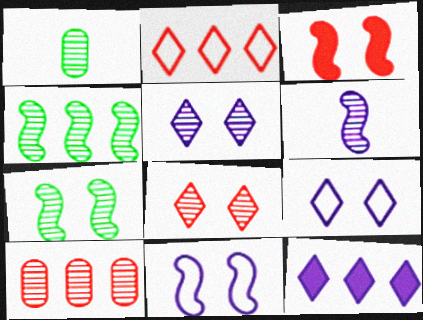[[3, 7, 11]]